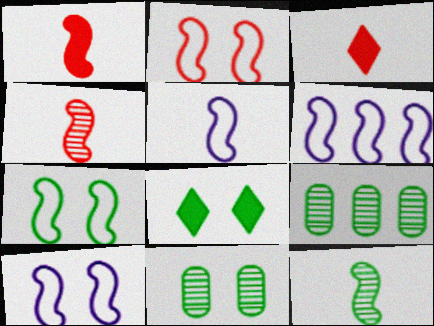[[1, 5, 12], 
[2, 7, 10], 
[3, 6, 11], 
[3, 9, 10], 
[5, 6, 10], 
[7, 8, 11]]